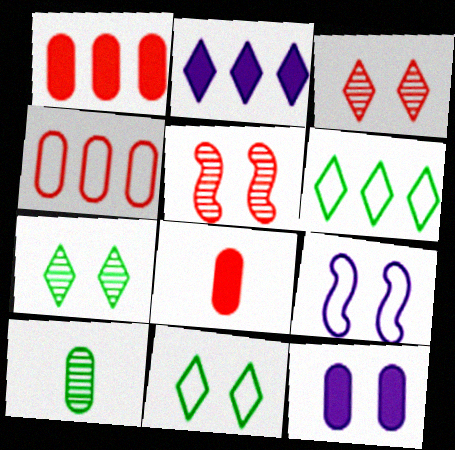[[4, 10, 12], 
[5, 11, 12]]